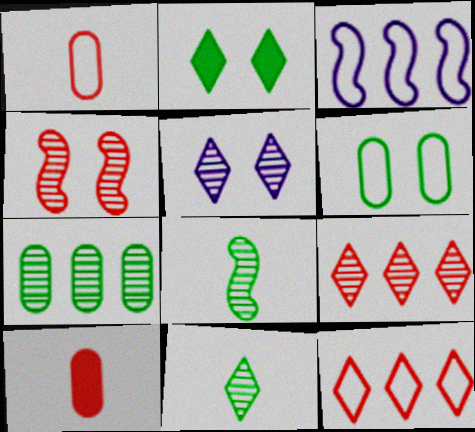[[4, 10, 12], 
[5, 9, 11]]